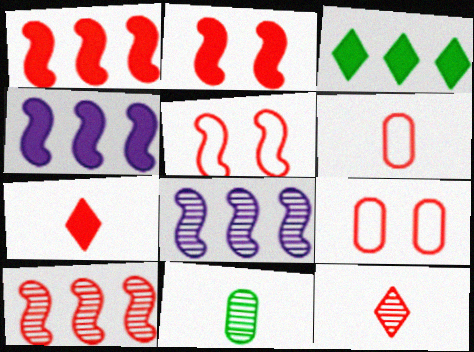[[1, 9, 12], 
[7, 9, 10]]